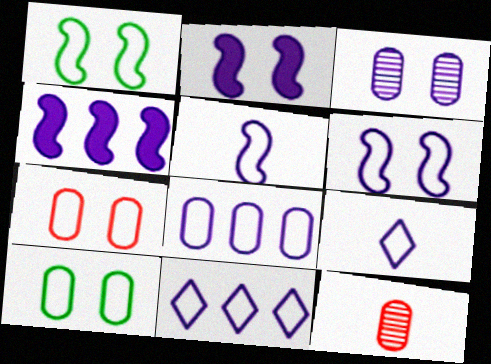[[3, 4, 9], 
[6, 8, 9]]